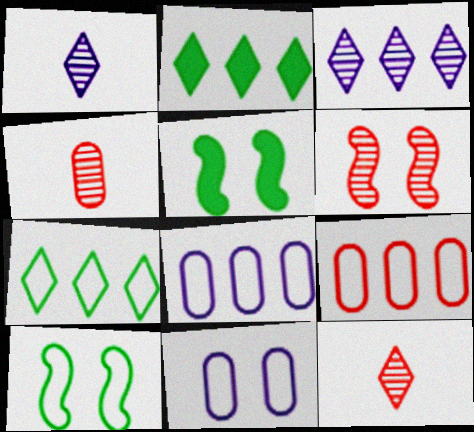[[1, 5, 9], 
[5, 8, 12]]